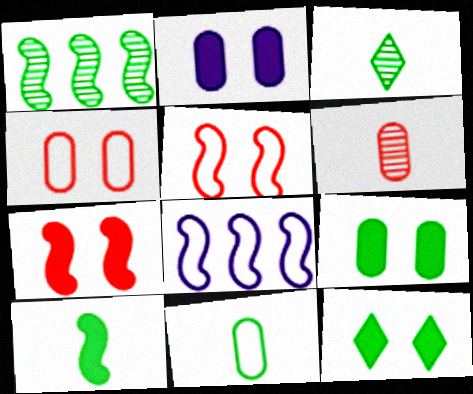[[1, 11, 12], 
[2, 7, 12], 
[3, 10, 11], 
[6, 8, 12]]